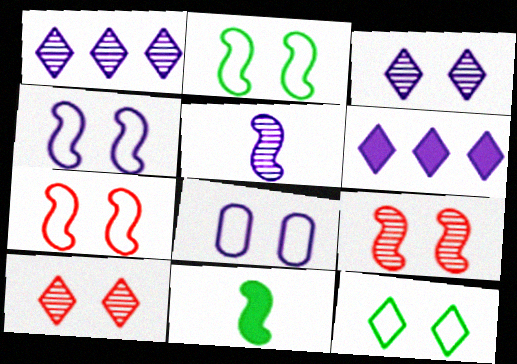[[2, 4, 7], 
[5, 6, 8], 
[7, 8, 12]]